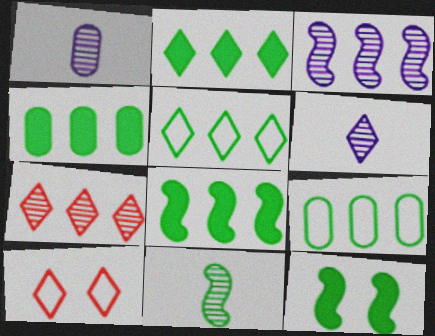[[1, 8, 10], 
[2, 4, 8], 
[2, 6, 10]]